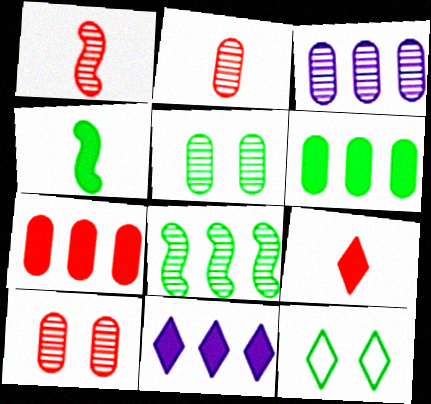[[2, 3, 5]]